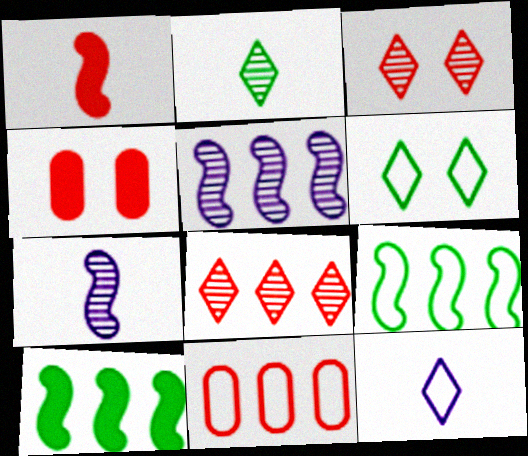[[1, 3, 11]]